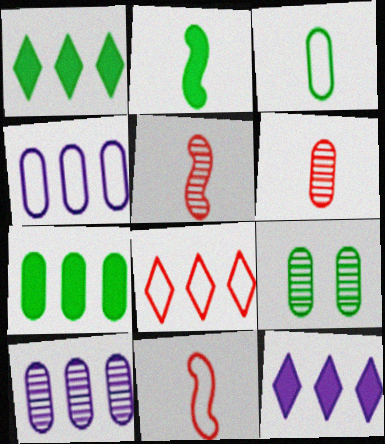[[3, 7, 9], 
[6, 9, 10], 
[9, 11, 12]]